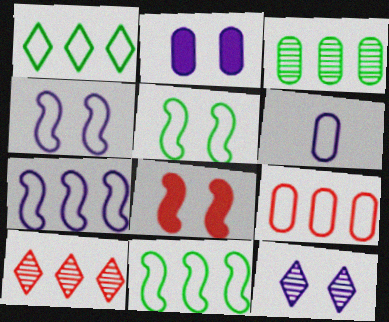[[1, 7, 9], 
[2, 4, 12]]